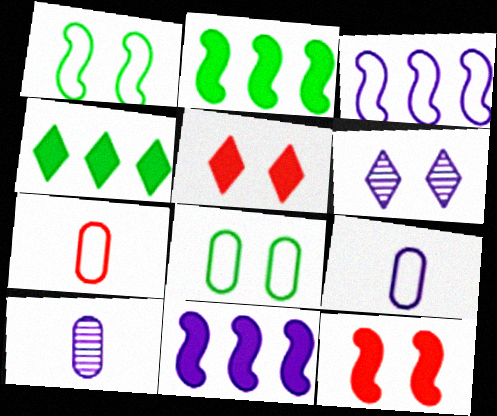[[2, 6, 7], 
[6, 8, 12], 
[6, 9, 11]]